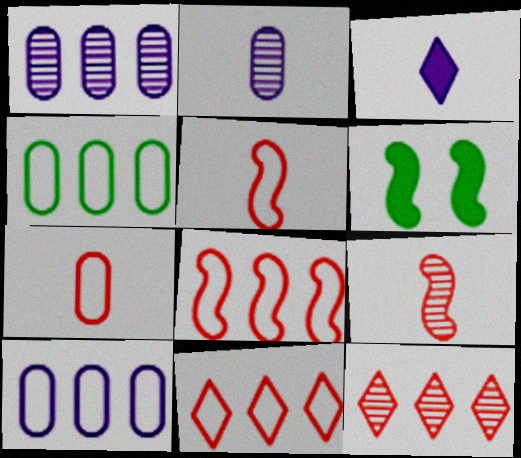[[2, 6, 11]]